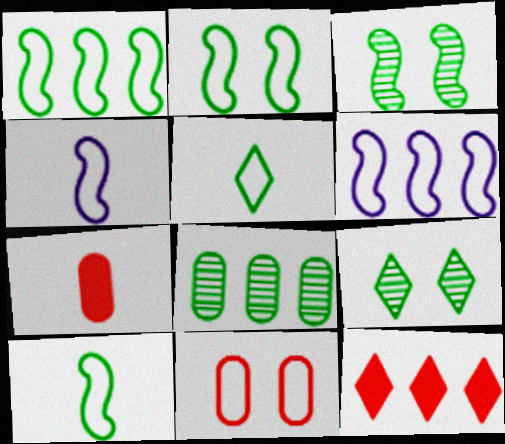[[1, 2, 10], 
[5, 6, 11], 
[6, 7, 9], 
[6, 8, 12]]